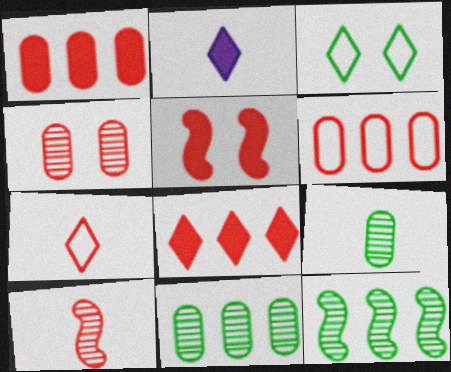[]